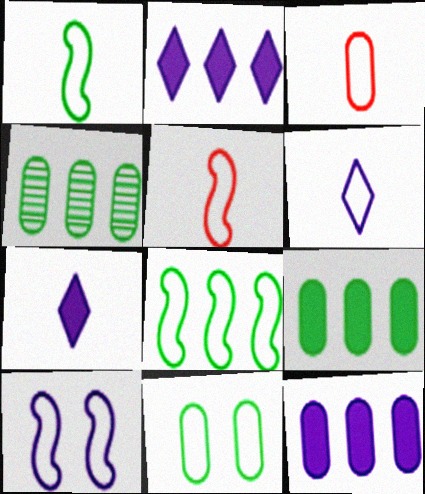[[1, 3, 6], 
[5, 8, 10]]